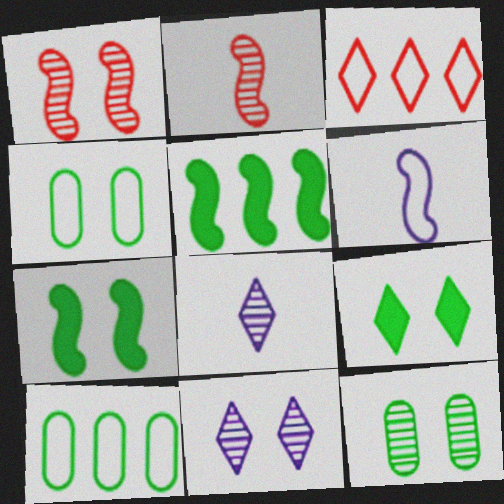[[1, 5, 6], 
[1, 11, 12], 
[3, 4, 6], 
[3, 8, 9]]